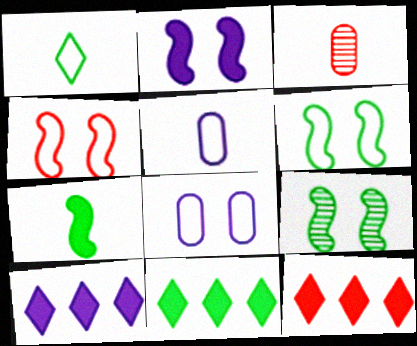[[2, 4, 9], 
[3, 4, 12], 
[3, 6, 10], 
[5, 9, 12], 
[10, 11, 12]]